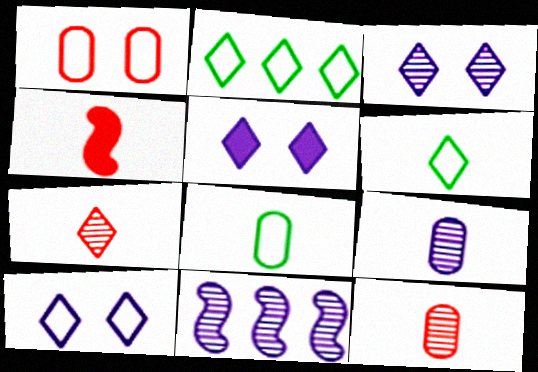[[2, 5, 7], 
[3, 5, 10], 
[3, 9, 11], 
[4, 6, 9]]